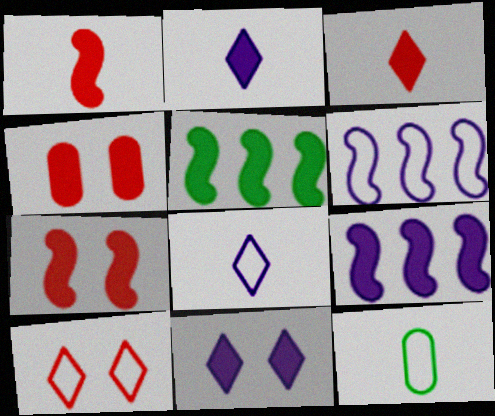[[2, 4, 5], 
[6, 10, 12]]